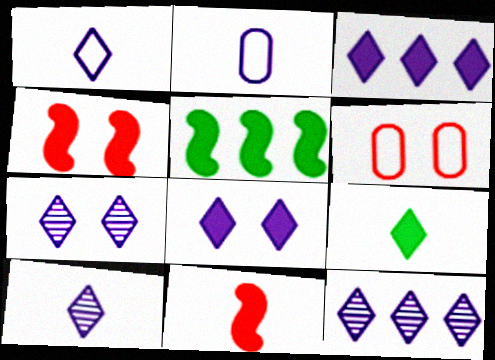[[1, 3, 7], 
[1, 8, 12], 
[5, 6, 10], 
[7, 10, 12]]